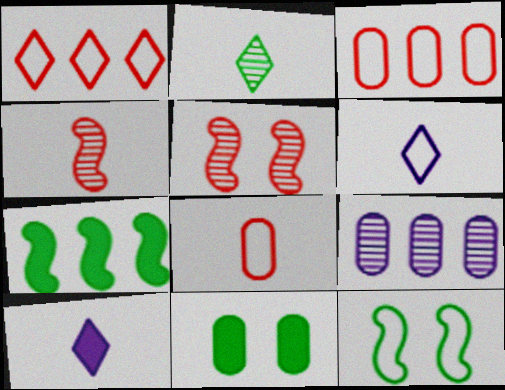[[1, 7, 9], 
[2, 5, 9], 
[3, 6, 12], 
[8, 9, 11]]